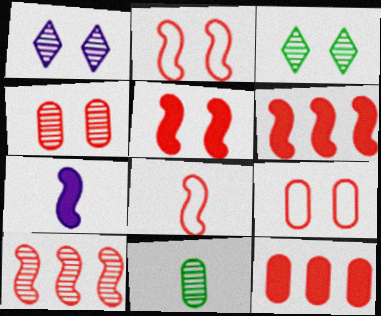[[1, 10, 11], 
[5, 8, 10]]